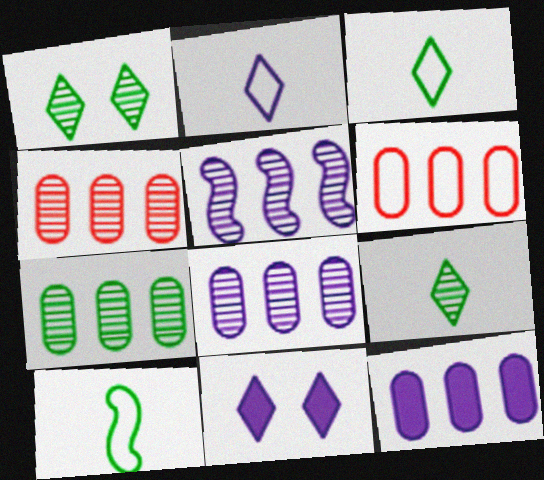[[4, 7, 8], 
[4, 10, 11], 
[6, 7, 12]]